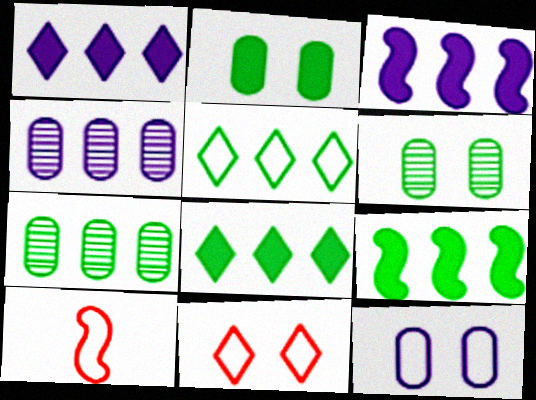[[1, 6, 10], 
[5, 7, 9], 
[5, 10, 12]]